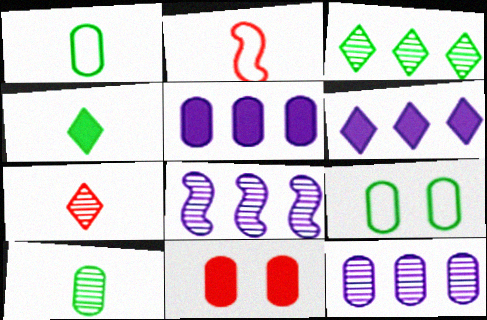[[1, 11, 12]]